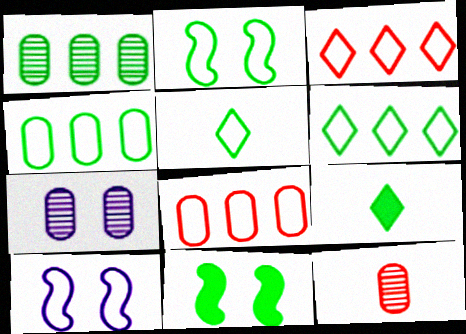[[1, 2, 9], 
[1, 5, 11], 
[1, 7, 12], 
[2, 4, 5], 
[5, 8, 10]]